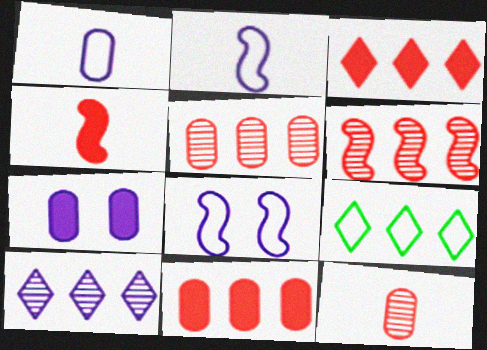[[2, 7, 10], 
[3, 9, 10]]